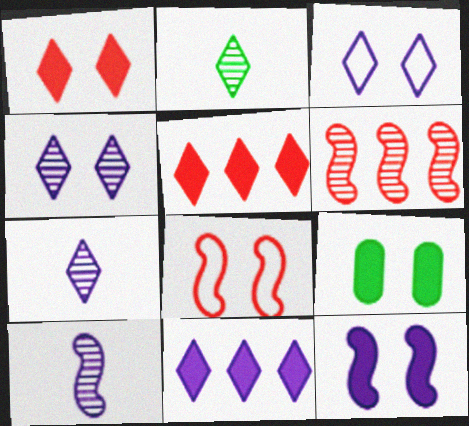[[1, 9, 12], 
[2, 3, 5], 
[3, 7, 11], 
[4, 8, 9]]